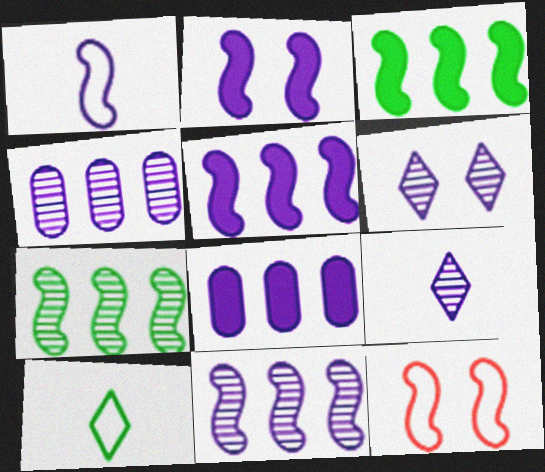[[1, 2, 11], 
[1, 6, 8]]